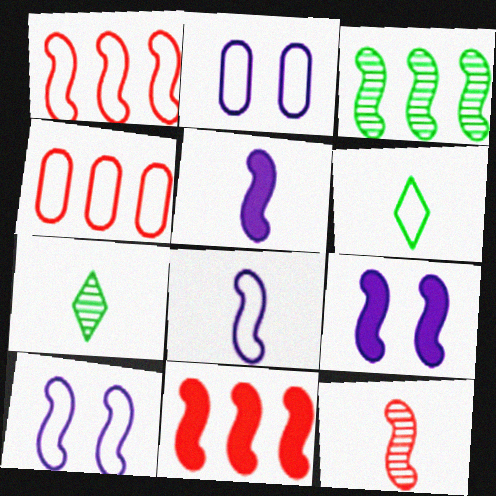[[1, 2, 6], 
[2, 7, 11], 
[4, 6, 10], 
[4, 7, 9]]